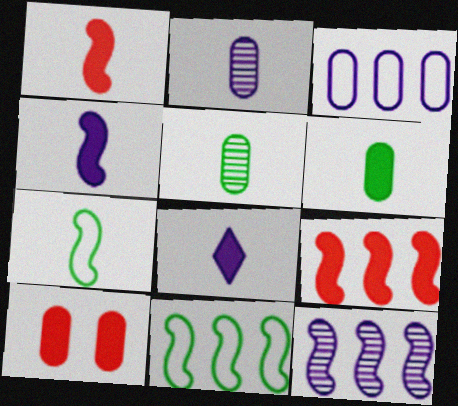[[1, 6, 8], 
[3, 5, 10], 
[9, 11, 12]]